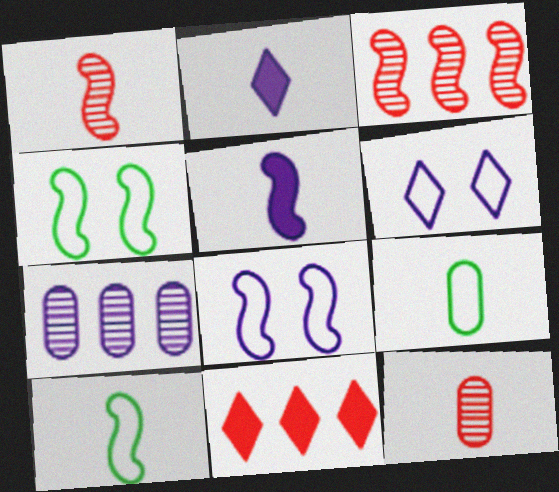[[1, 2, 9], 
[1, 5, 10], 
[2, 7, 8], 
[2, 10, 12], 
[3, 4, 5], 
[5, 6, 7]]